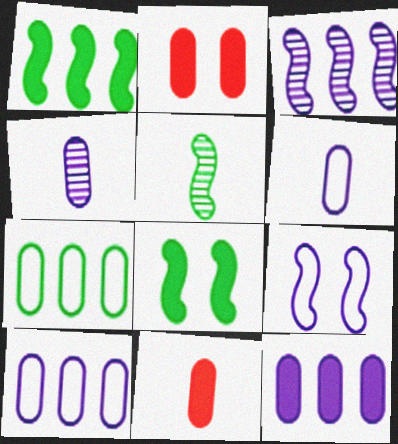[[2, 4, 7]]